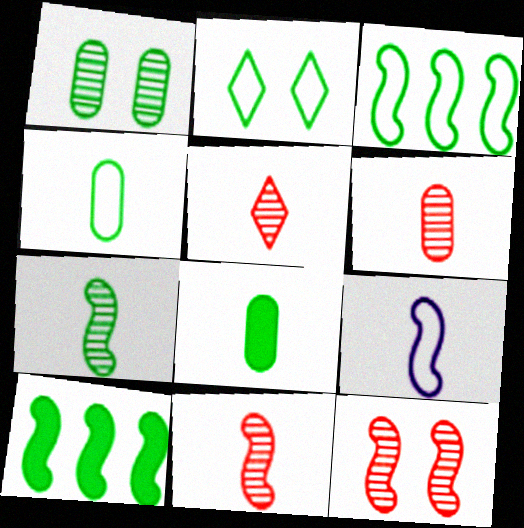[[2, 3, 4], 
[5, 6, 11], 
[5, 8, 9], 
[9, 10, 12]]